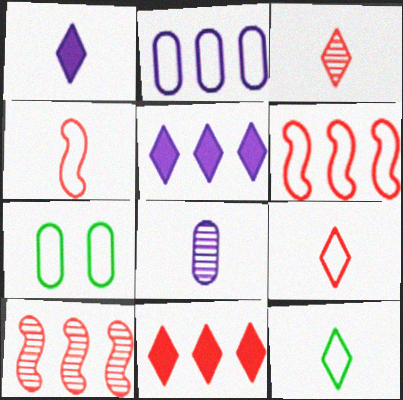[[1, 3, 12], 
[1, 7, 10]]